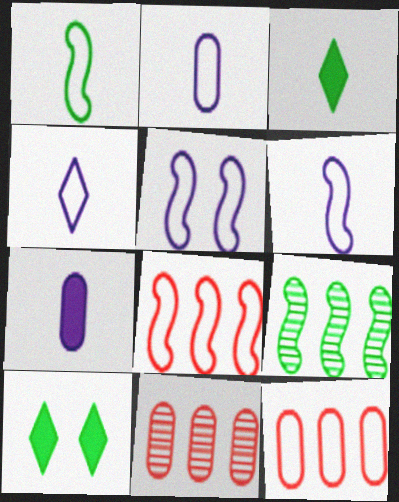[[1, 5, 8], 
[2, 4, 6], 
[3, 5, 11], 
[6, 10, 11]]